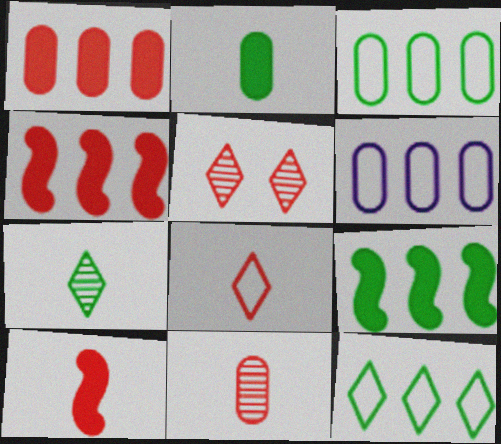[[8, 10, 11]]